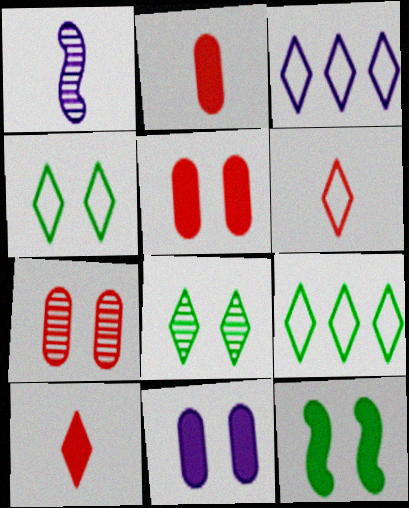[[1, 3, 11], 
[1, 5, 9], 
[3, 4, 6], 
[3, 8, 10]]